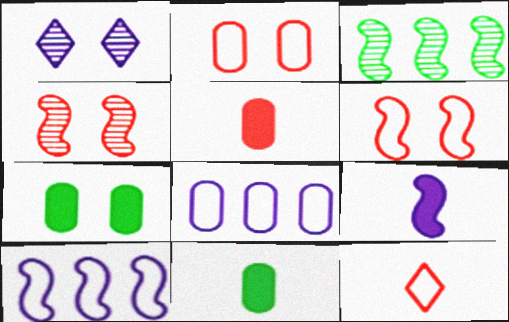[[1, 6, 7], 
[1, 8, 9], 
[3, 6, 9]]